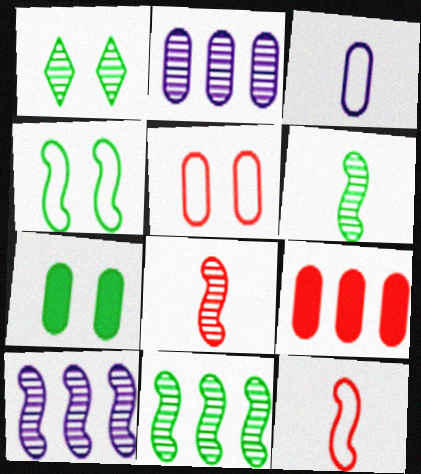[[1, 2, 8], 
[1, 4, 7]]